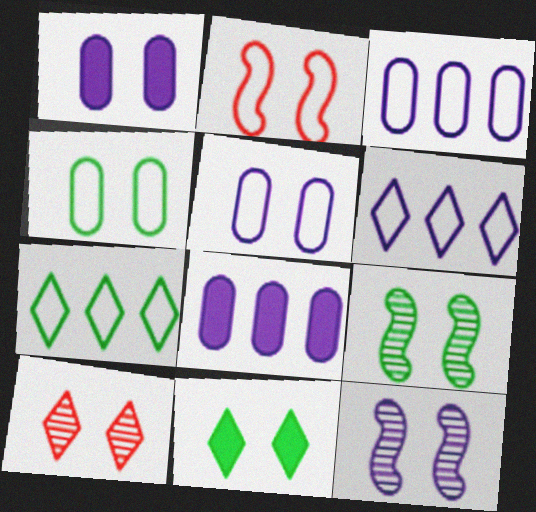[[4, 9, 11]]